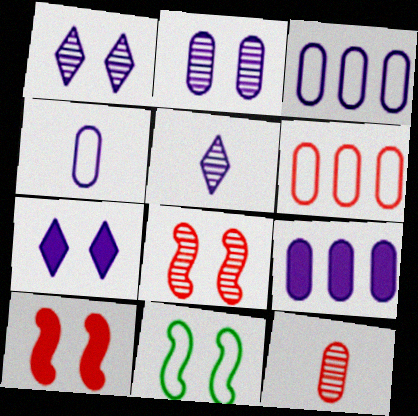[[2, 4, 9]]